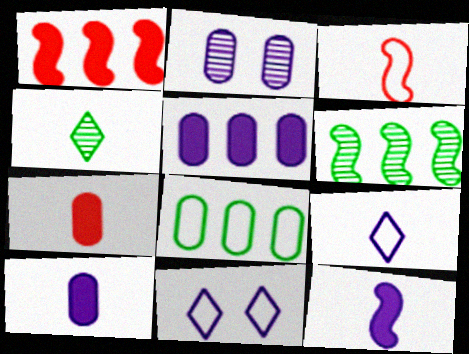[[2, 7, 8], 
[3, 4, 10], 
[3, 8, 11], 
[6, 7, 11]]